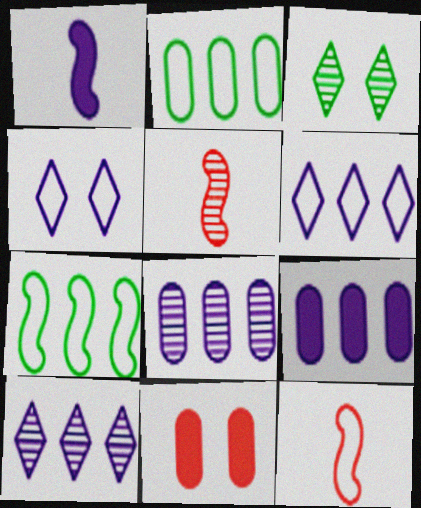[[1, 4, 8], 
[2, 4, 12], 
[3, 5, 8], 
[3, 9, 12]]